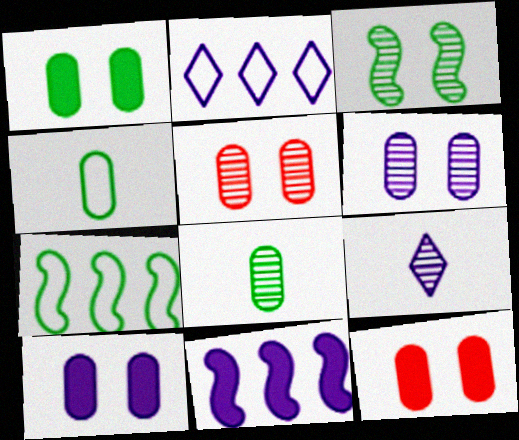[[1, 10, 12], 
[7, 9, 12]]